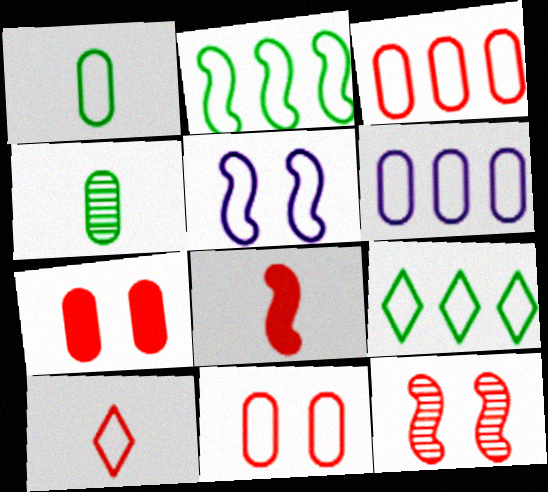[[1, 6, 11], 
[4, 6, 7]]